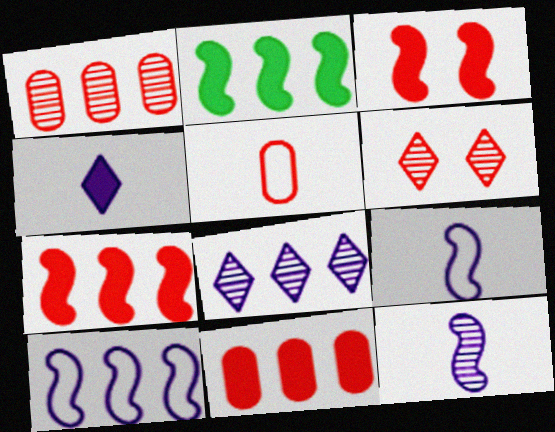[[5, 6, 7]]